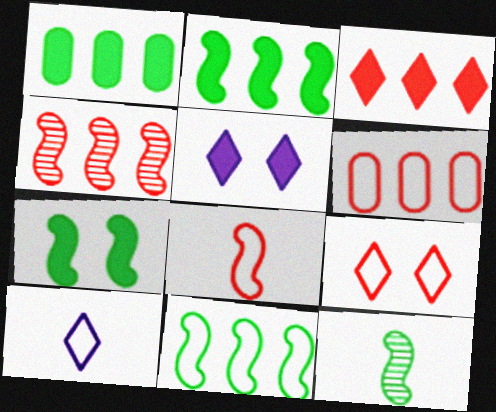[[3, 4, 6], 
[5, 6, 12], 
[6, 8, 9], 
[7, 11, 12]]